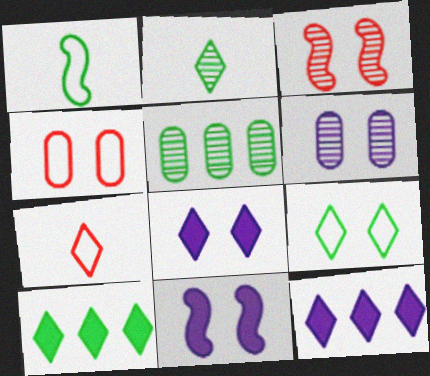[[2, 9, 10], 
[5, 7, 11]]